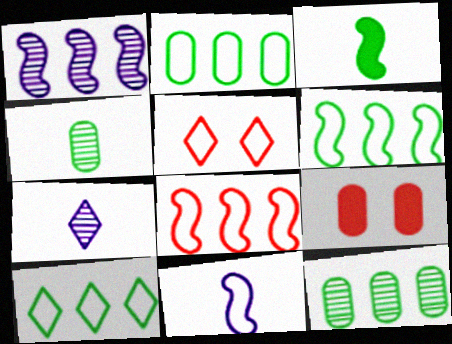[[2, 5, 11], 
[2, 6, 10], 
[6, 7, 9]]